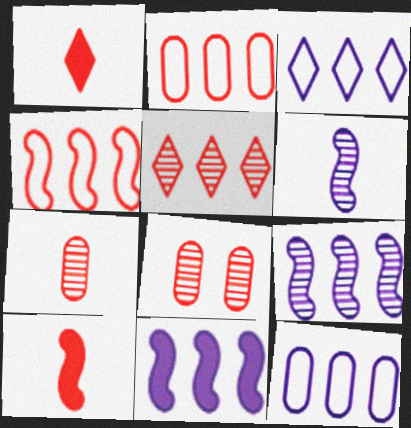[[1, 4, 8]]